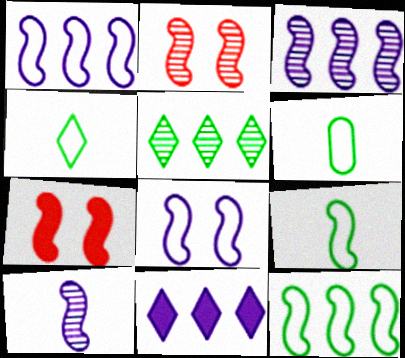[[2, 6, 11], 
[3, 7, 9], 
[4, 6, 9], 
[7, 10, 12]]